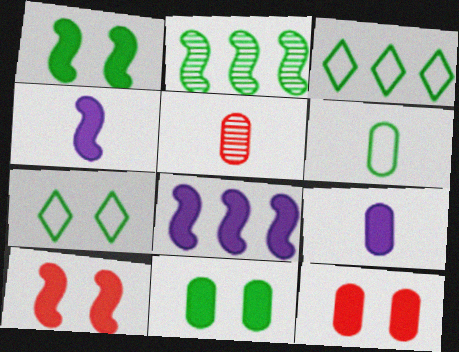[[5, 6, 9], 
[5, 7, 8]]